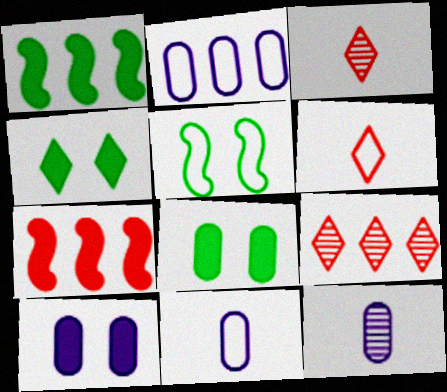[[1, 2, 9], 
[2, 5, 6], 
[2, 10, 12]]